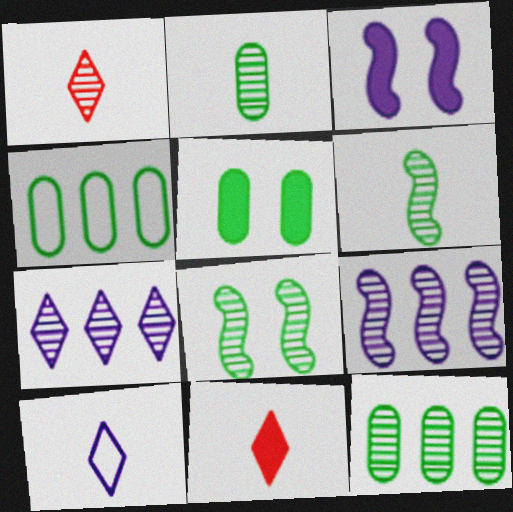[[1, 3, 4], 
[2, 4, 5]]